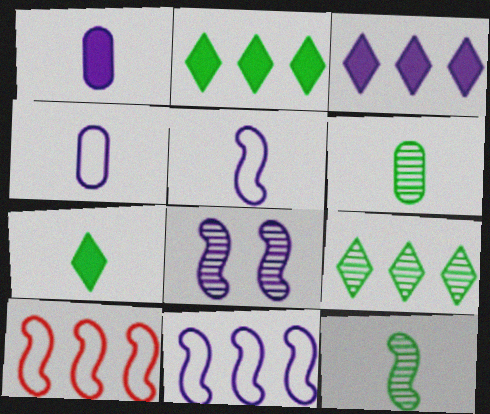[[3, 4, 8]]